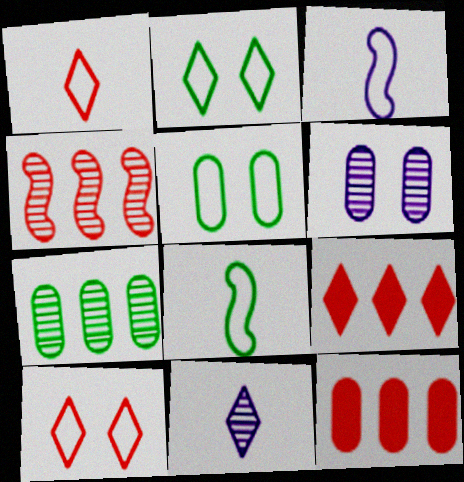[[2, 9, 11], 
[6, 8, 9]]